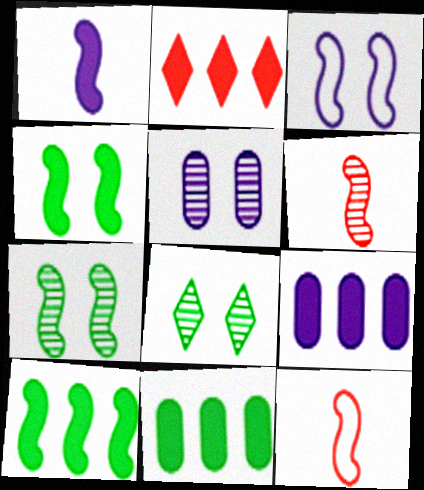[[2, 9, 10], 
[3, 6, 10], 
[8, 9, 12]]